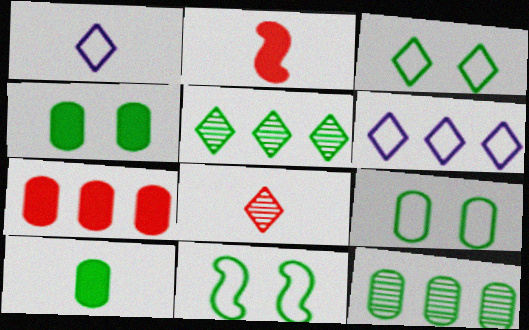[[3, 9, 11], 
[5, 10, 11], 
[9, 10, 12]]